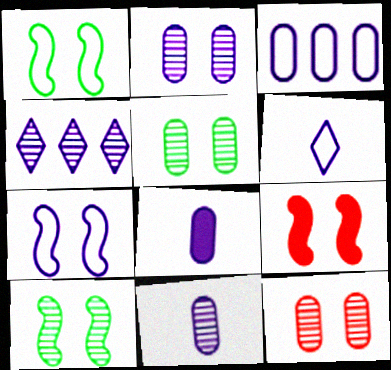[[2, 3, 8], 
[2, 5, 12], 
[3, 6, 7], 
[4, 7, 8], 
[7, 9, 10]]